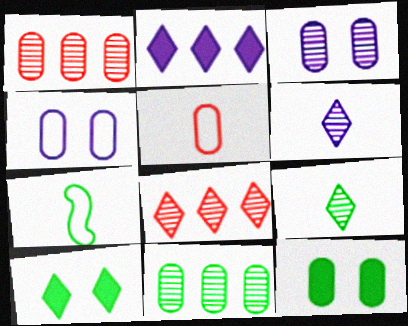[[7, 10, 11]]